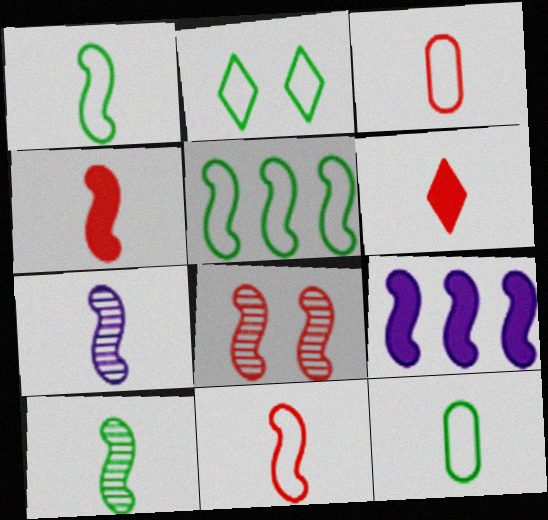[[1, 4, 7], 
[1, 8, 9], 
[2, 5, 12], 
[6, 7, 12]]